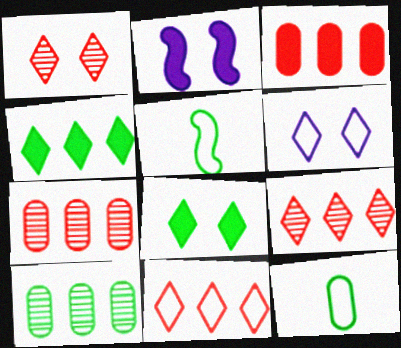[[1, 6, 8], 
[2, 9, 12], 
[5, 8, 10]]